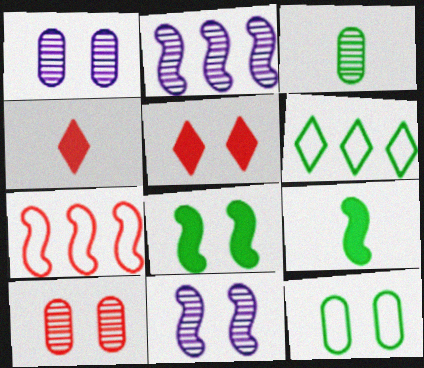[[2, 4, 12], 
[3, 6, 8], 
[4, 7, 10], 
[5, 11, 12], 
[7, 9, 11]]